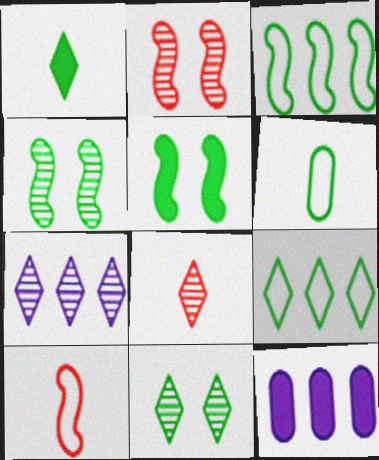[[1, 9, 11], 
[7, 8, 11], 
[10, 11, 12]]